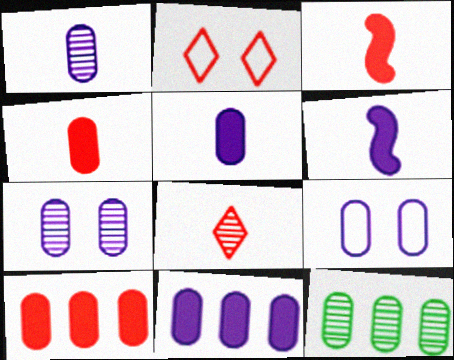[[1, 9, 11], 
[2, 6, 12], 
[4, 9, 12]]